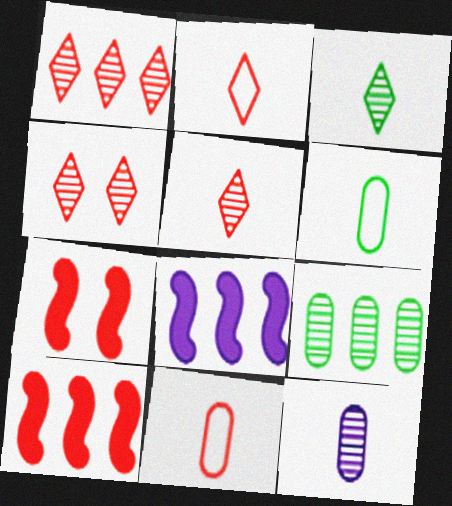[[1, 4, 5], 
[1, 7, 11], 
[4, 6, 8], 
[4, 10, 11]]